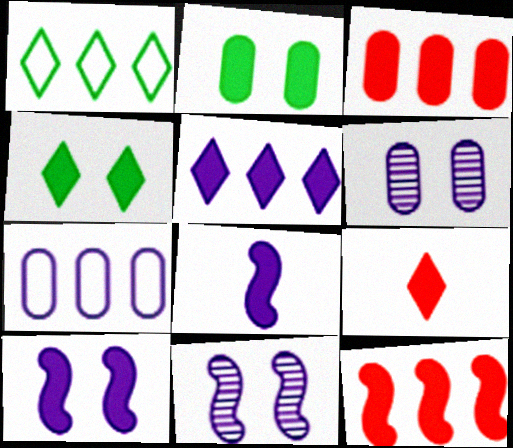[[3, 4, 8], 
[4, 5, 9]]